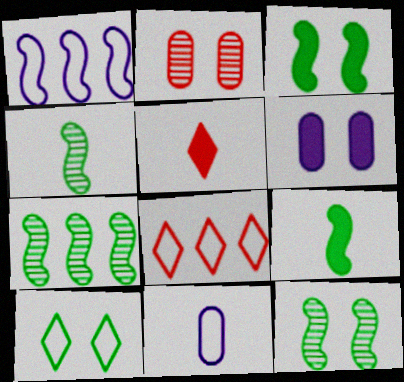[[4, 5, 11], 
[4, 6, 8], 
[4, 7, 12]]